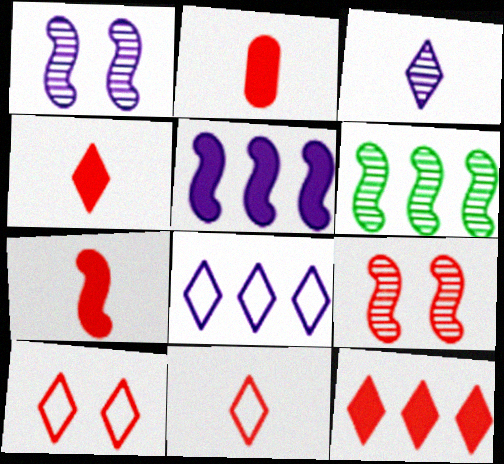[[2, 4, 7]]